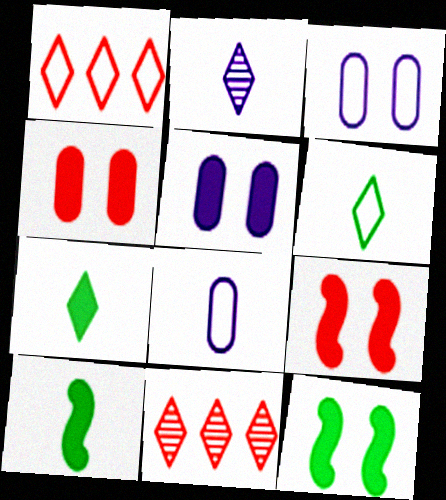[[3, 10, 11], 
[8, 11, 12]]